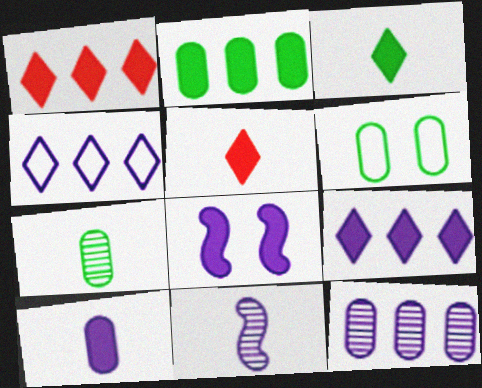[[1, 6, 11], 
[2, 5, 8], 
[2, 6, 7], 
[8, 9, 10]]